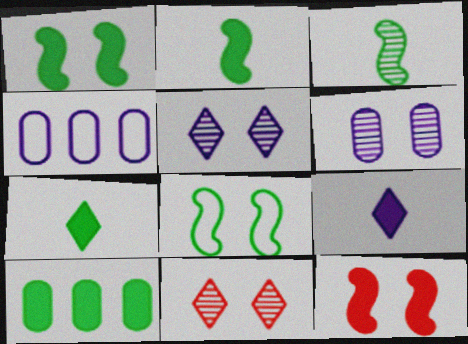[[1, 7, 10], 
[2, 4, 11], 
[9, 10, 12]]